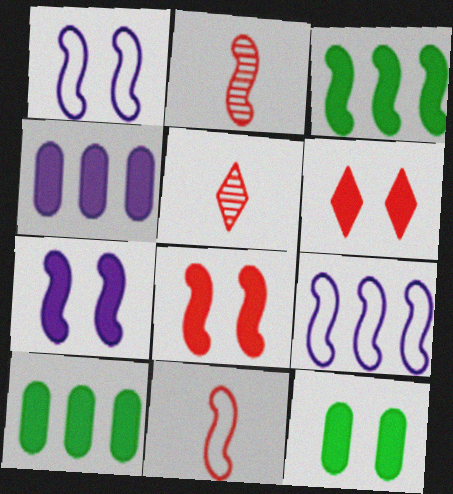[[1, 2, 3], 
[1, 5, 10], 
[5, 9, 12], 
[6, 7, 12]]